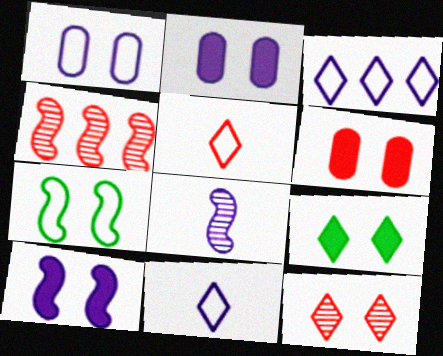[[2, 3, 8], 
[2, 7, 12], 
[4, 5, 6], 
[6, 9, 10]]